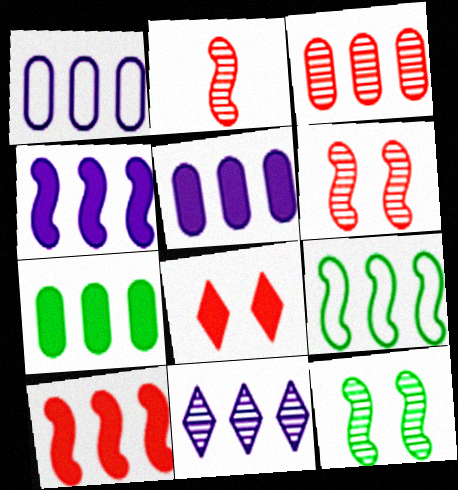[[1, 3, 7], 
[1, 4, 11]]